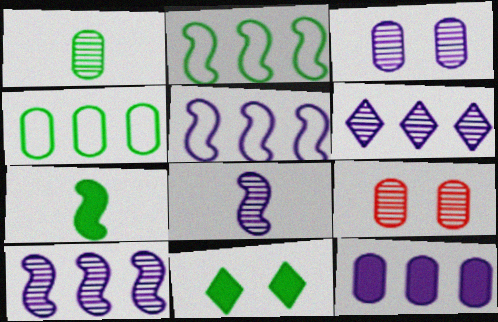[[1, 2, 11], 
[3, 6, 8], 
[5, 6, 12]]